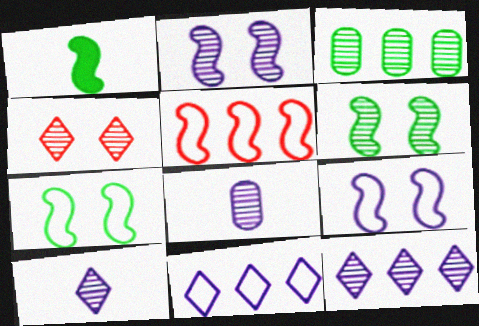[[1, 2, 5], 
[2, 8, 12]]